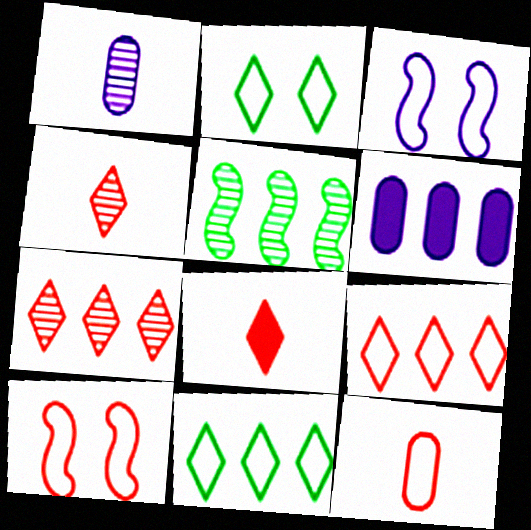[[3, 11, 12], 
[5, 6, 9], 
[9, 10, 12]]